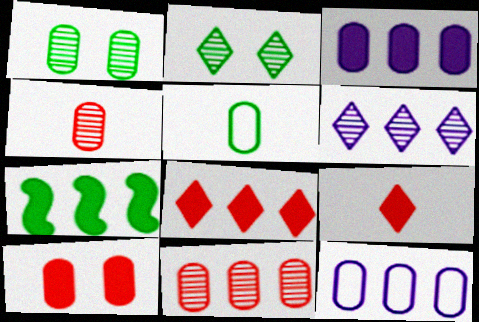[[2, 5, 7], 
[3, 7, 8]]